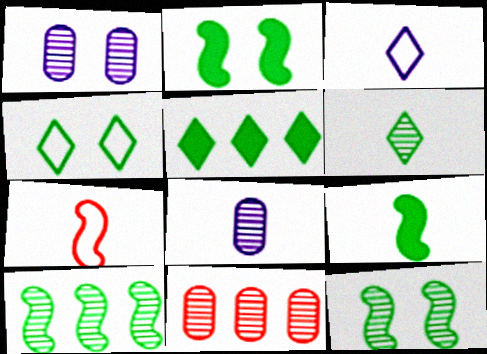[[1, 5, 7], 
[2, 3, 11], 
[4, 5, 6]]